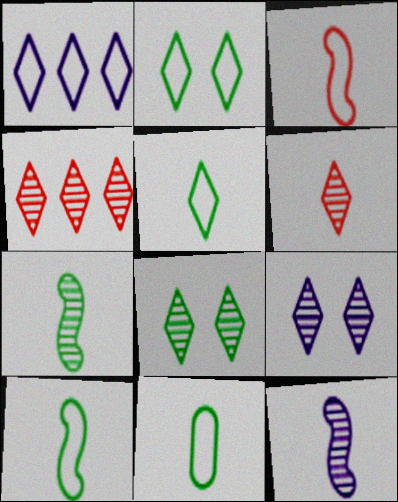[[5, 10, 11]]